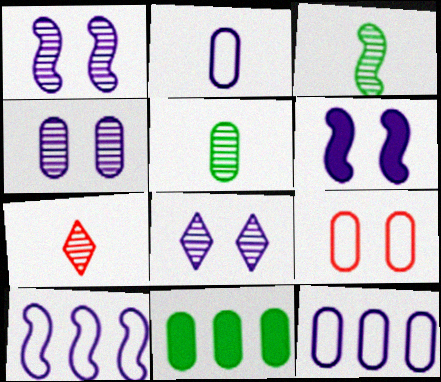[[1, 4, 8]]